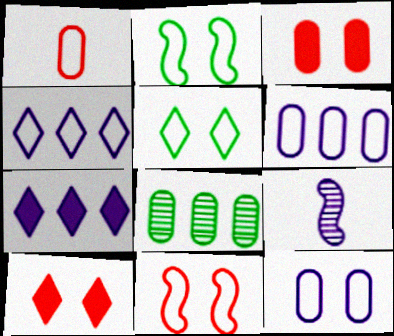[[1, 2, 4], 
[5, 11, 12], 
[7, 9, 12]]